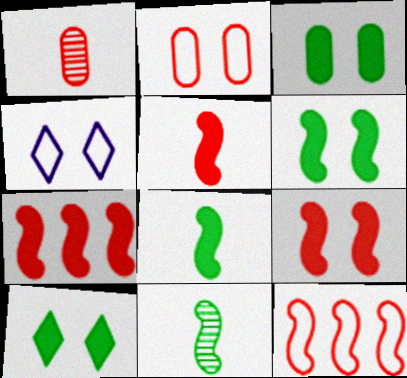[[3, 6, 10], 
[5, 7, 9]]